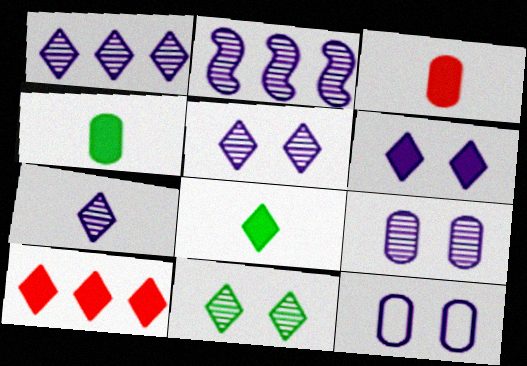[[1, 5, 7], 
[2, 7, 9], 
[6, 8, 10]]